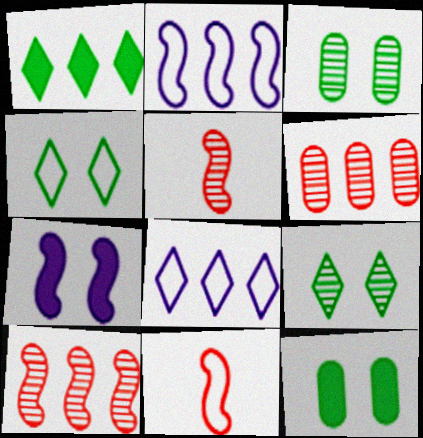[[1, 2, 6], 
[5, 8, 12]]